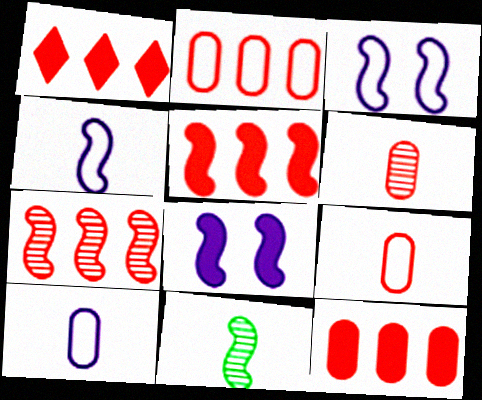[[1, 2, 7], 
[1, 5, 12], 
[3, 5, 11]]